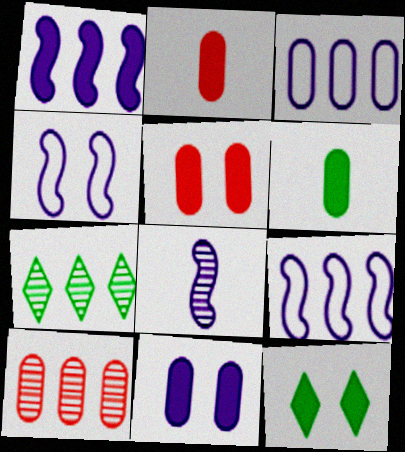[[1, 2, 12], 
[1, 4, 8], 
[2, 4, 7]]